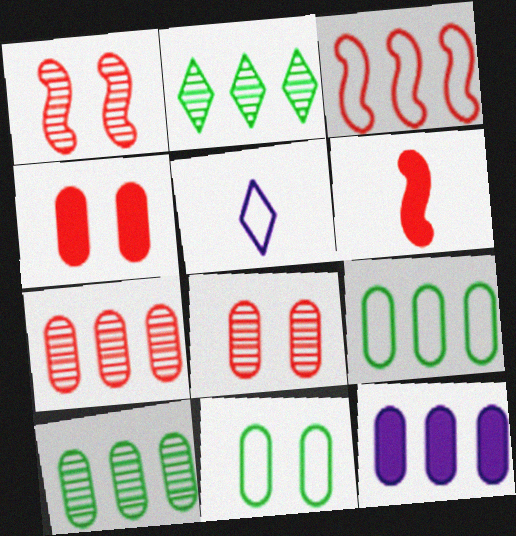[[1, 3, 6], 
[2, 3, 12], 
[3, 5, 11], 
[7, 9, 12]]